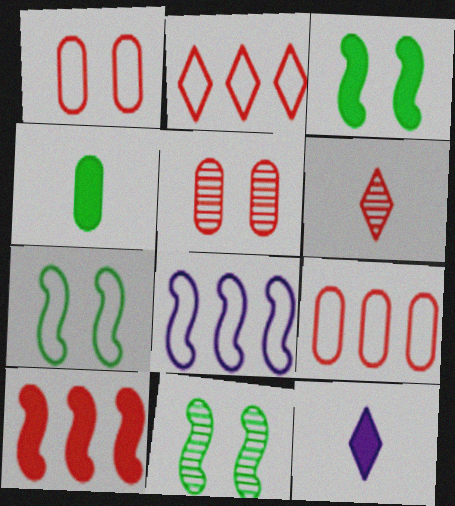[[1, 6, 10], 
[3, 7, 11], 
[9, 11, 12]]